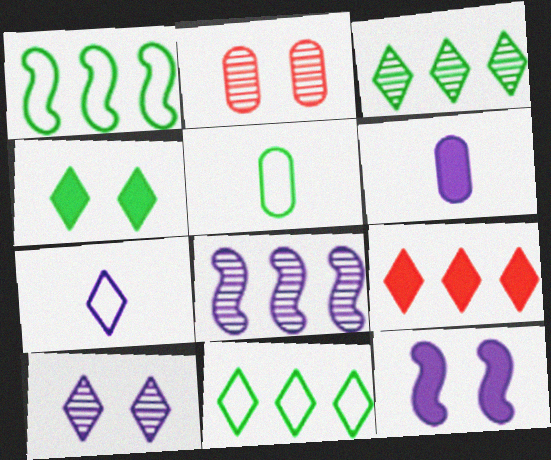[]